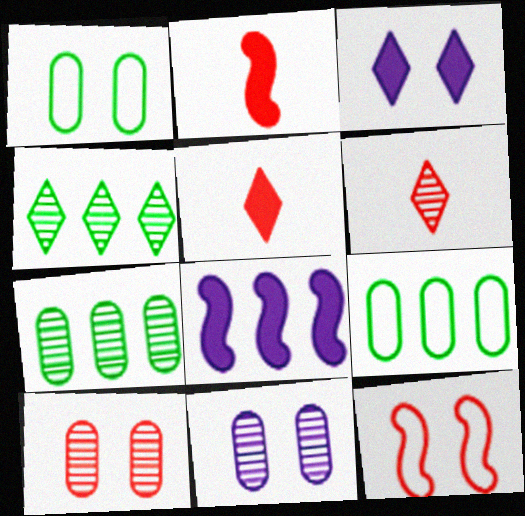[[1, 6, 8]]